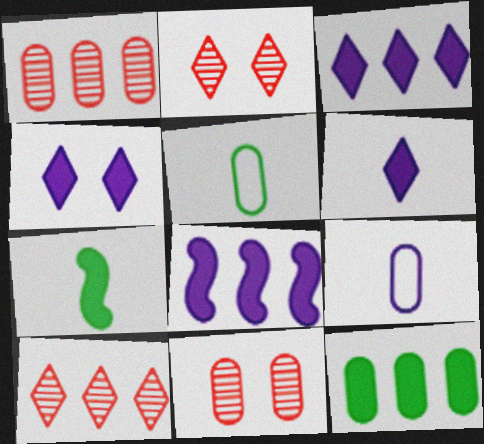[[2, 5, 8], 
[3, 4, 6], 
[9, 11, 12]]